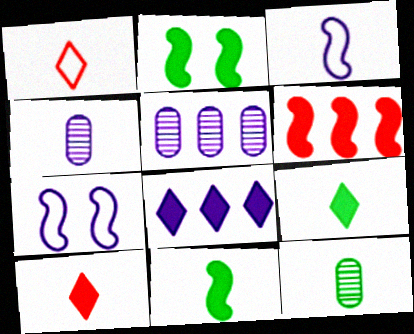[[1, 2, 5], 
[1, 4, 11], 
[3, 10, 12], 
[4, 7, 8]]